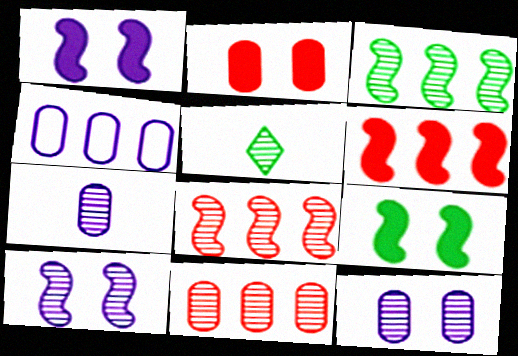[[5, 8, 12], 
[5, 10, 11]]